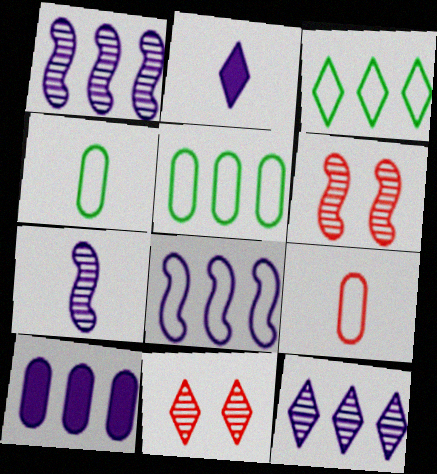[[2, 3, 11], 
[2, 5, 6], 
[8, 10, 12]]